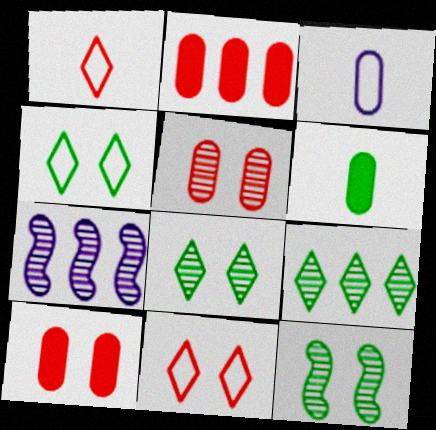[[6, 7, 11]]